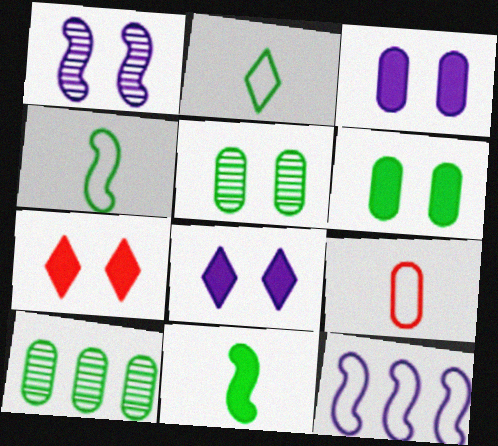[[3, 9, 10]]